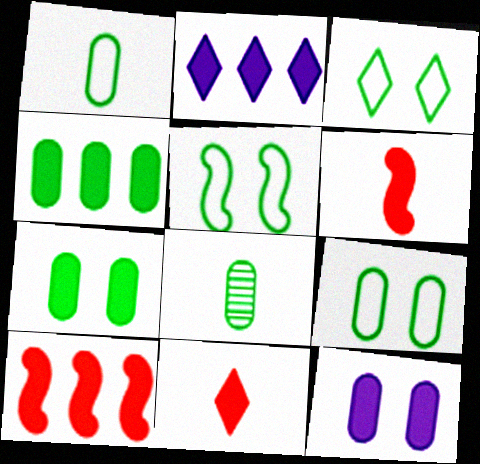[[2, 4, 10], 
[2, 6, 7], 
[3, 5, 9], 
[4, 8, 9]]